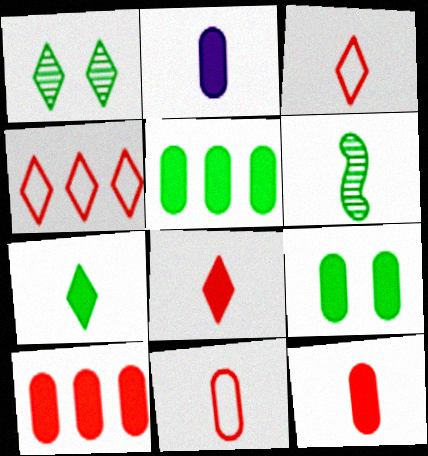[[2, 3, 6], 
[2, 9, 10]]